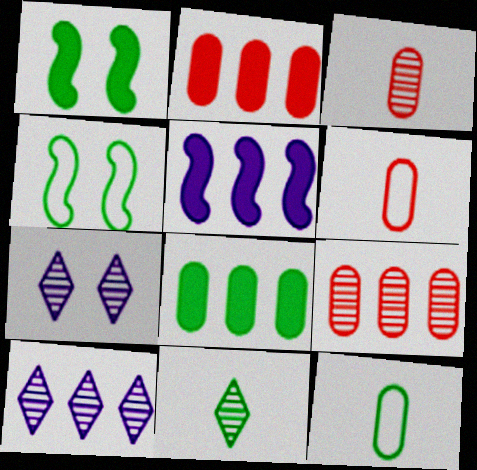[[1, 6, 10], 
[4, 8, 11]]